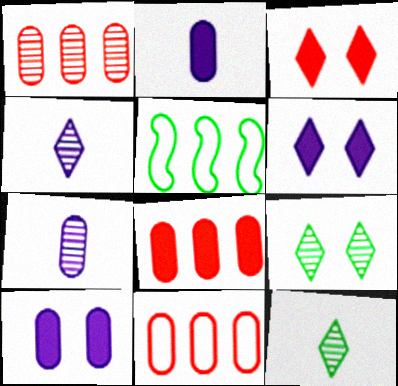[[1, 8, 11], 
[3, 5, 7]]